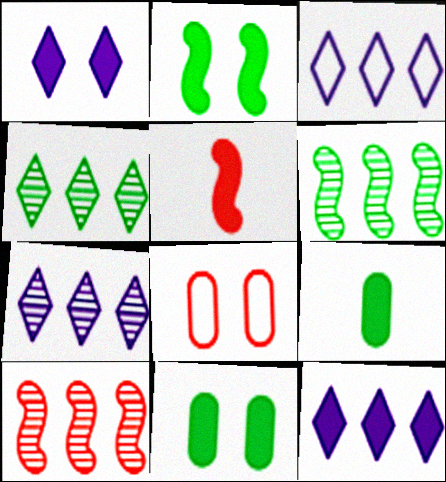[[3, 7, 12], 
[5, 11, 12]]